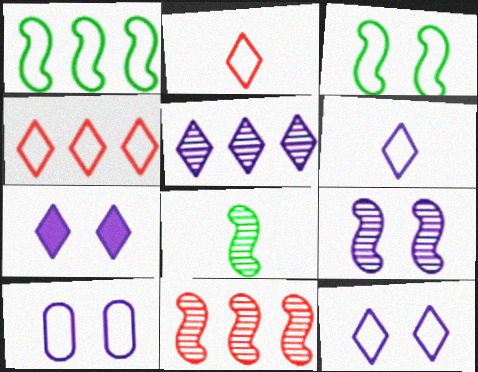[[1, 2, 10], 
[5, 6, 7], 
[7, 9, 10], 
[8, 9, 11]]